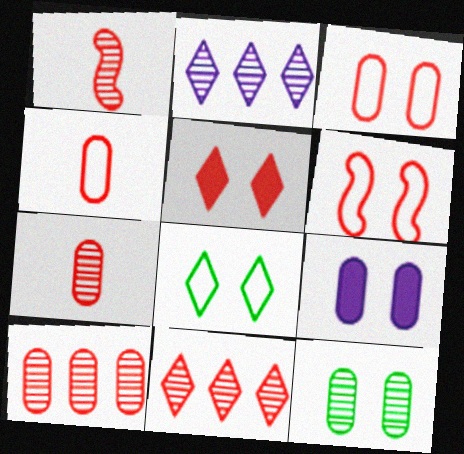[[1, 2, 12], 
[3, 9, 12]]